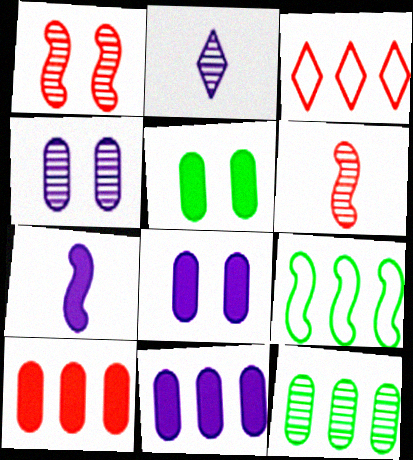[[1, 2, 12], 
[1, 7, 9]]